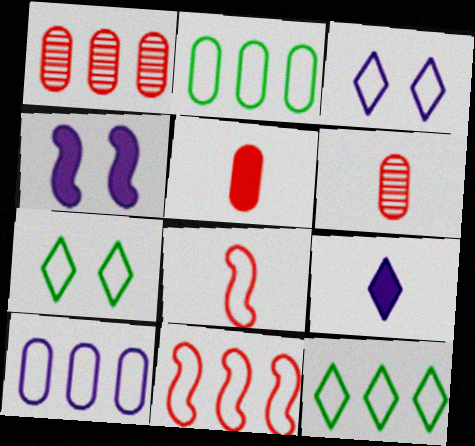[[2, 3, 8], 
[4, 6, 12], 
[7, 8, 10], 
[10, 11, 12]]